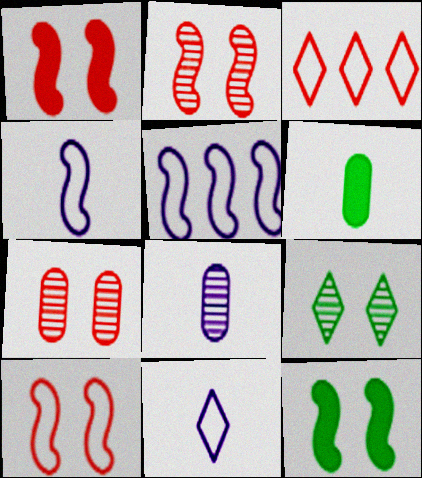[[1, 2, 10], 
[3, 8, 12]]